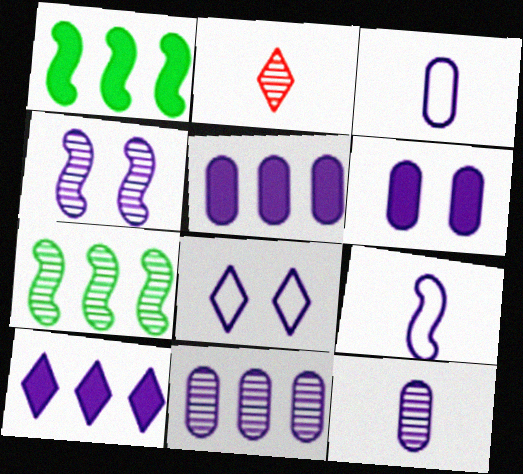[[3, 4, 10], 
[3, 6, 11], 
[4, 6, 8]]